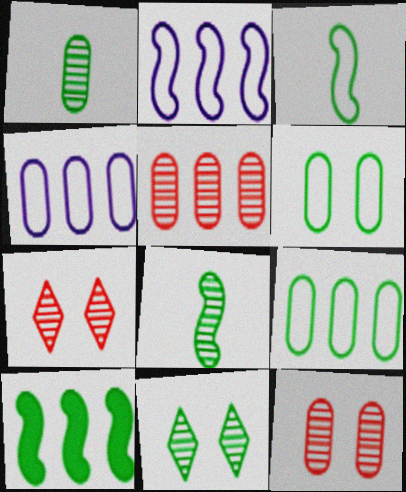[]